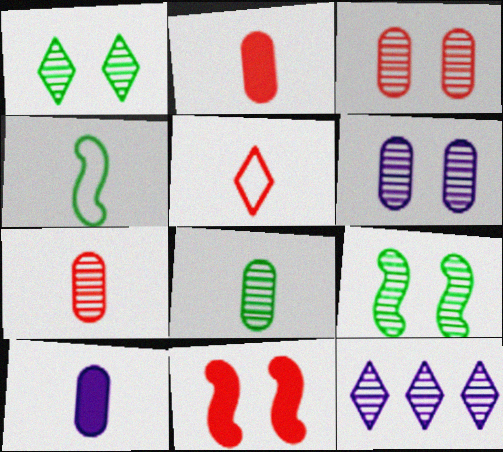[[7, 9, 12]]